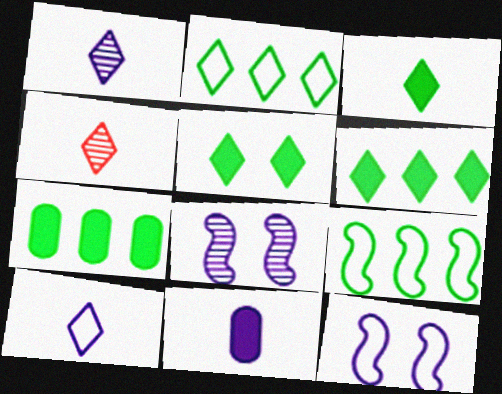[[3, 4, 10], 
[3, 5, 6], 
[4, 7, 12]]